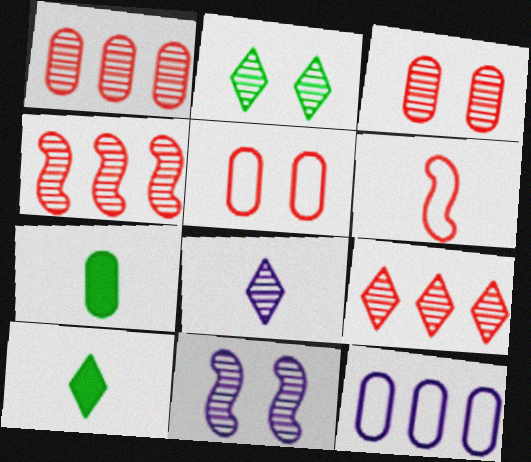[[1, 4, 9], 
[2, 3, 11], 
[2, 8, 9], 
[3, 7, 12], 
[6, 7, 8]]